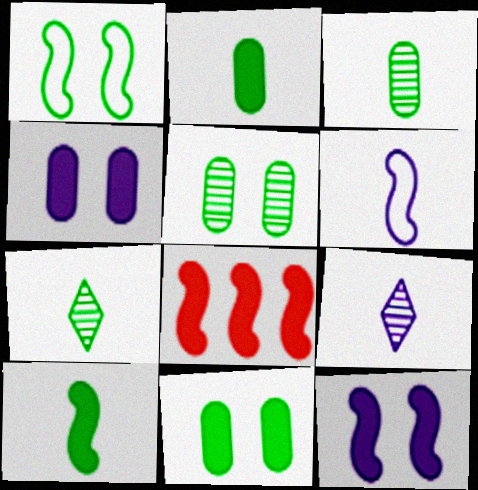[[8, 10, 12]]